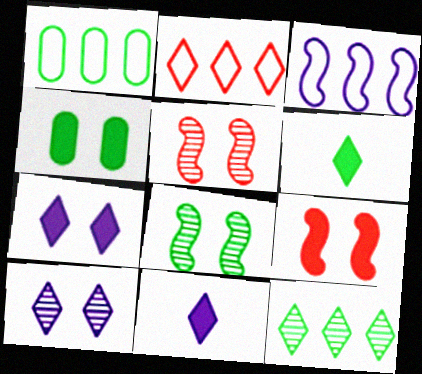[[1, 2, 3], 
[1, 5, 11], 
[1, 6, 8], 
[2, 6, 10], 
[4, 7, 9]]